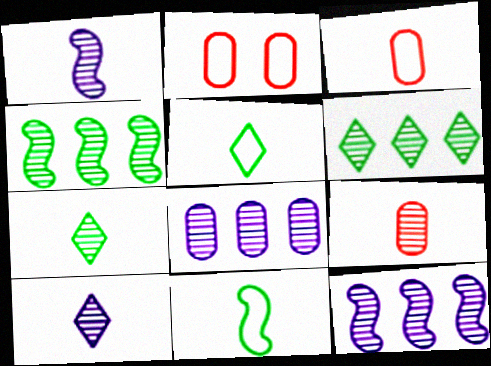[[1, 7, 9]]